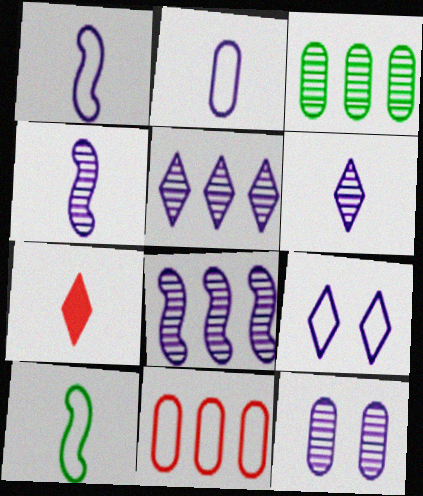[[4, 5, 12], 
[6, 8, 12], 
[9, 10, 11]]